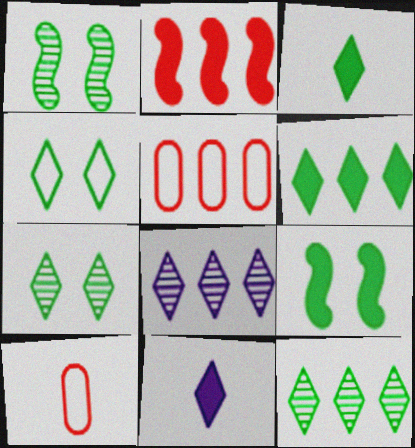[[1, 5, 11], 
[3, 4, 12], 
[8, 9, 10]]